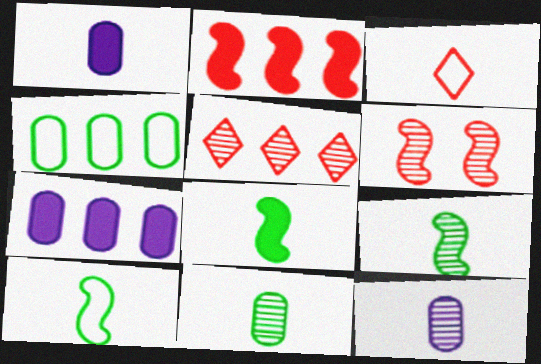[[1, 3, 9], 
[3, 8, 12], 
[8, 9, 10]]